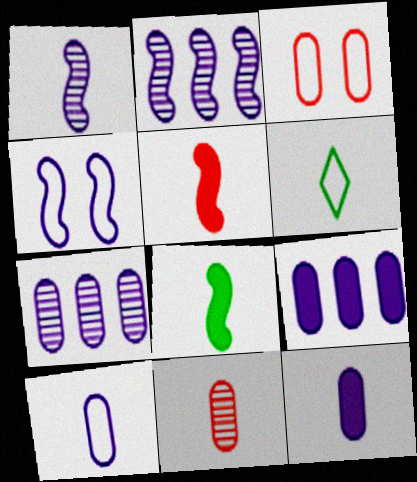[]